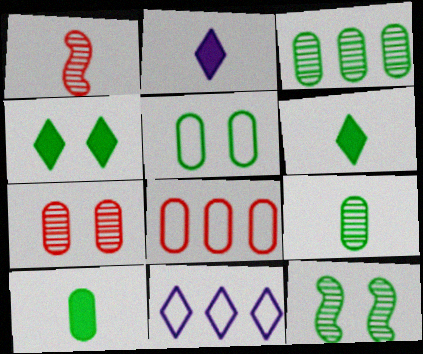[[2, 8, 12], 
[3, 5, 10], 
[4, 5, 12]]